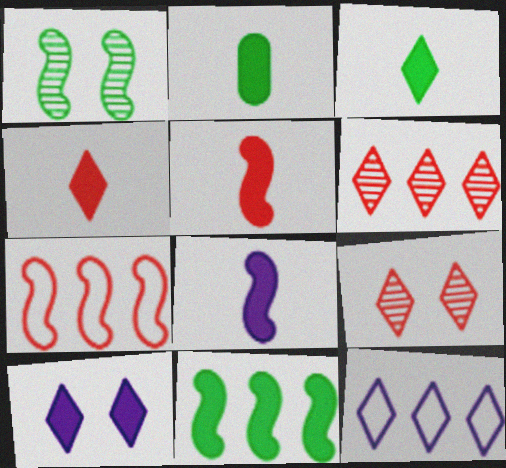[[1, 7, 8], 
[2, 4, 8], 
[3, 9, 12]]